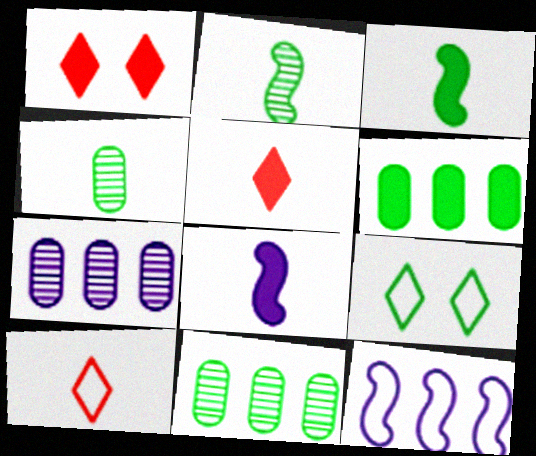[[1, 4, 12], 
[1, 6, 8], 
[2, 6, 9], 
[3, 9, 11], 
[4, 8, 10]]